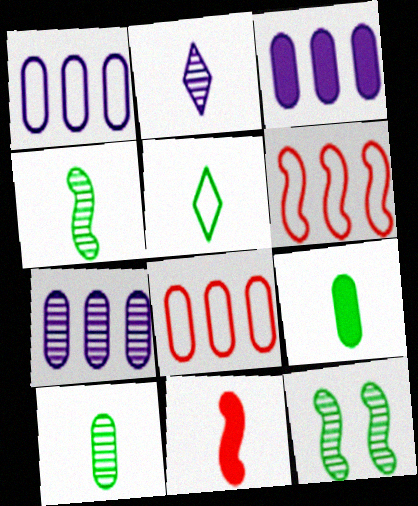[[1, 3, 7], 
[4, 5, 9]]